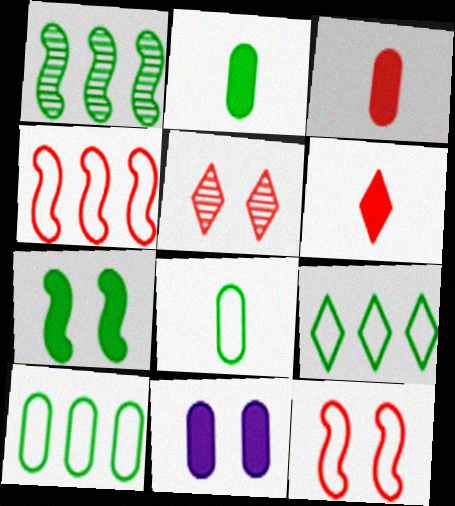[[3, 4, 5]]